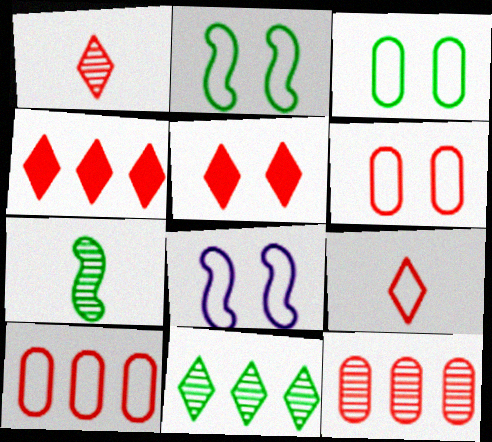[]